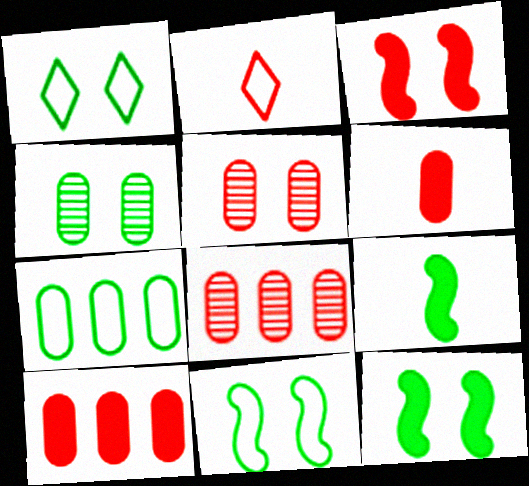[[1, 4, 12], 
[2, 3, 8]]